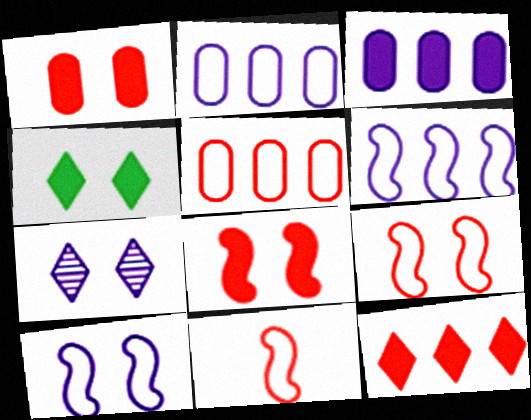[]